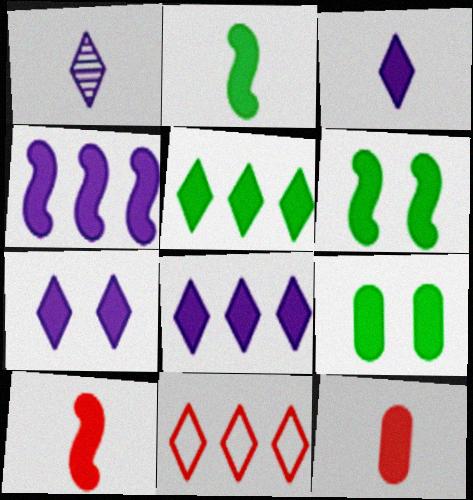[[2, 3, 12], 
[2, 5, 9], 
[3, 7, 8], 
[4, 6, 10], 
[6, 8, 12], 
[8, 9, 10]]